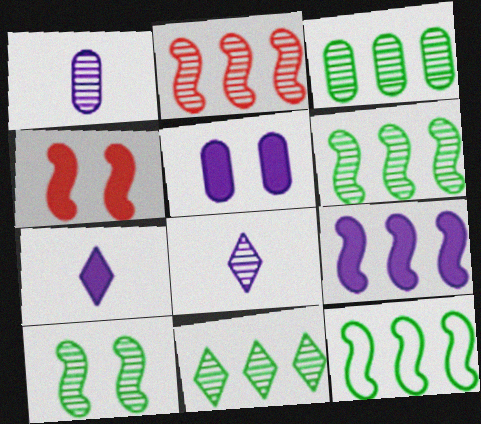[[2, 9, 12], 
[3, 6, 11], 
[5, 7, 9]]